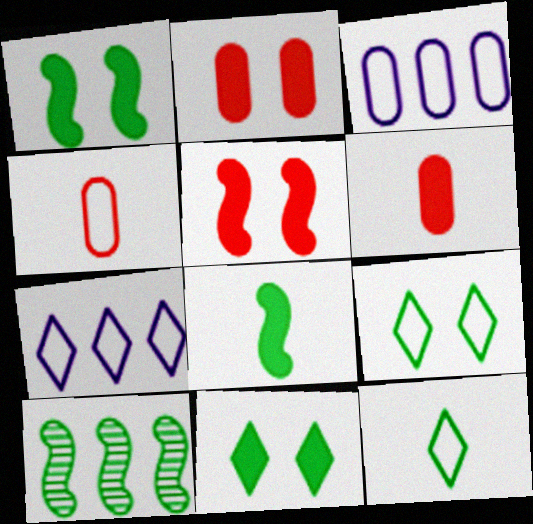[]